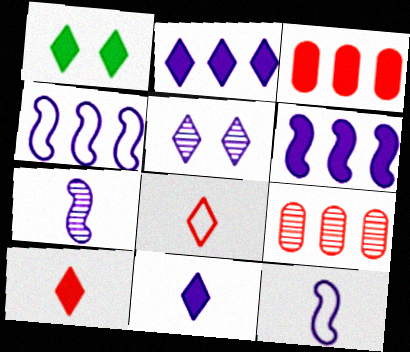[[1, 2, 10], 
[1, 9, 12]]